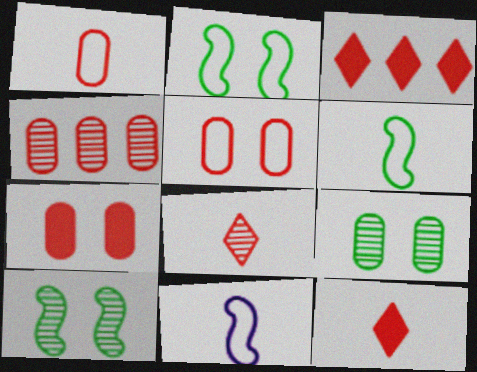[[1, 4, 7], 
[3, 9, 11]]